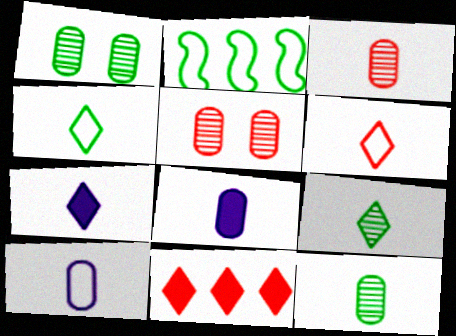[[2, 5, 7], 
[6, 7, 9]]